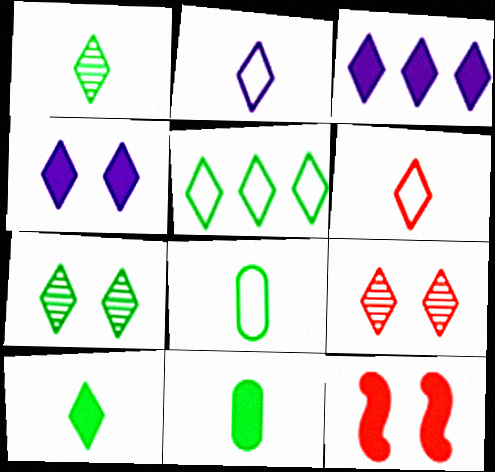[[3, 6, 7], 
[3, 11, 12], 
[5, 7, 10]]